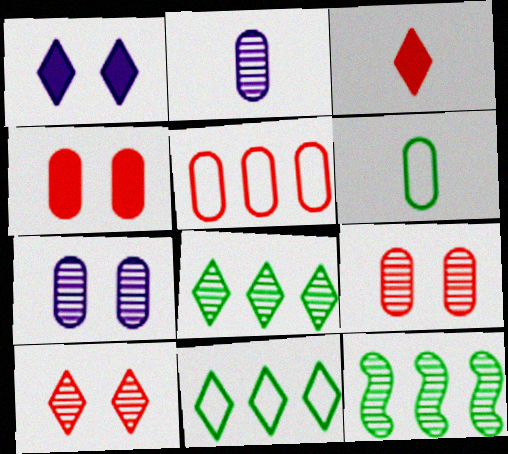[[2, 10, 12]]